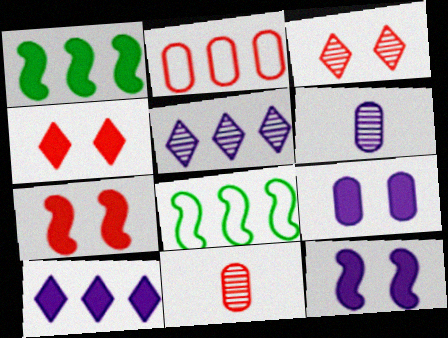[[1, 2, 5], 
[4, 6, 8]]